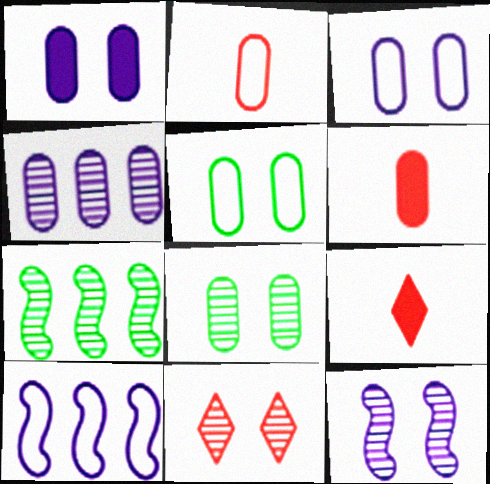[[3, 7, 9], 
[4, 5, 6], 
[8, 9, 10], 
[8, 11, 12]]